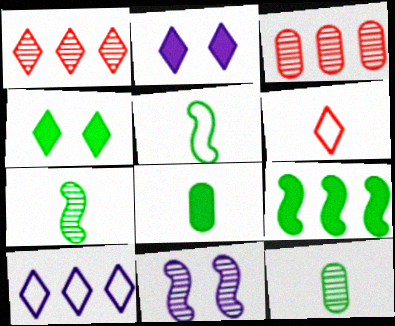[[1, 11, 12], 
[2, 3, 5], 
[3, 9, 10], 
[4, 8, 9]]